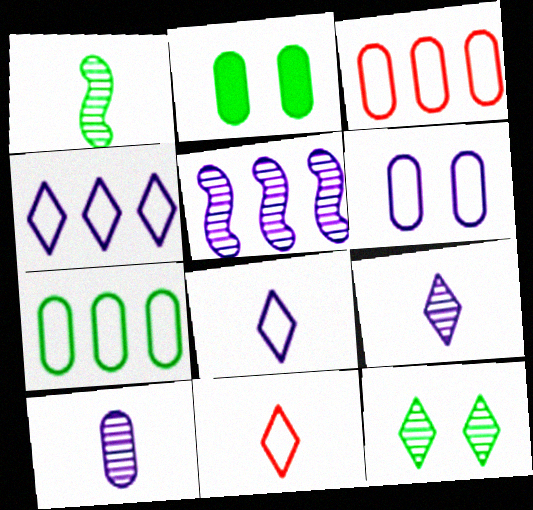[[2, 3, 10], 
[2, 5, 11]]